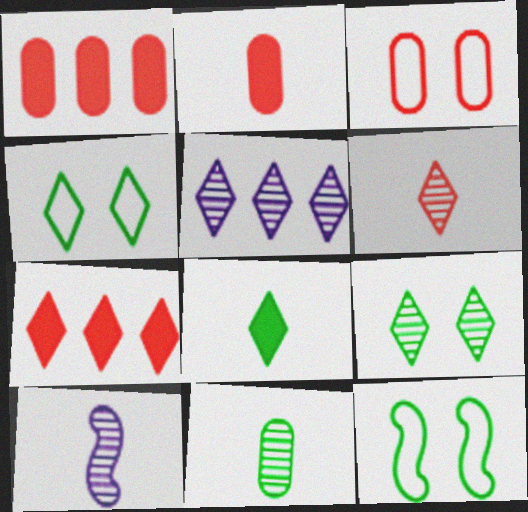[[1, 4, 10], 
[2, 5, 12], 
[5, 6, 9], 
[6, 10, 11]]